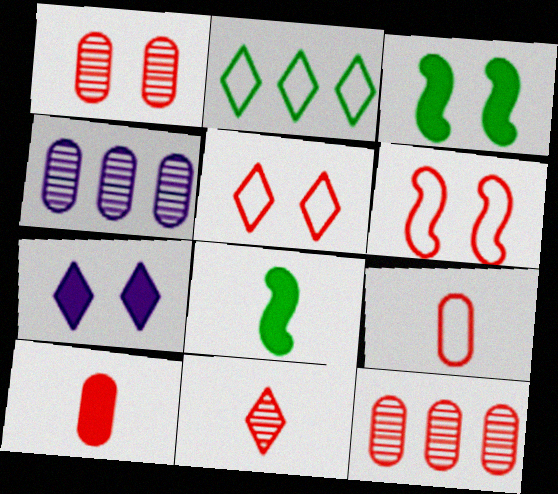[[2, 7, 11], 
[4, 5, 8]]